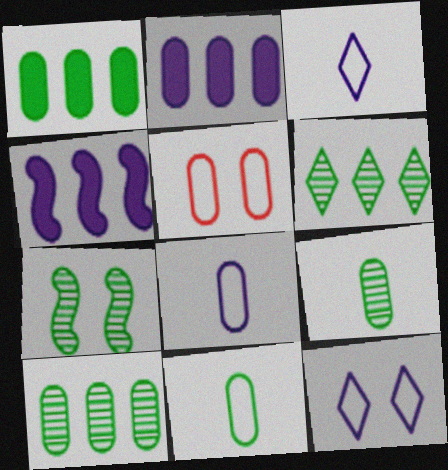[[2, 5, 9], 
[6, 7, 9]]